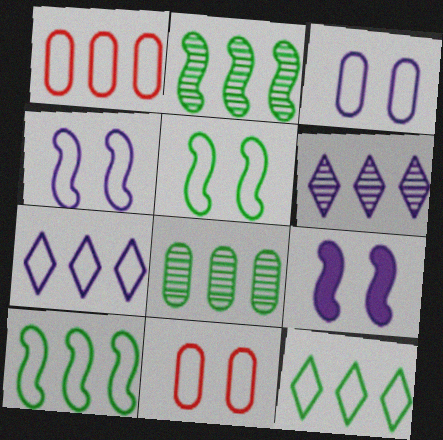[[1, 7, 10]]